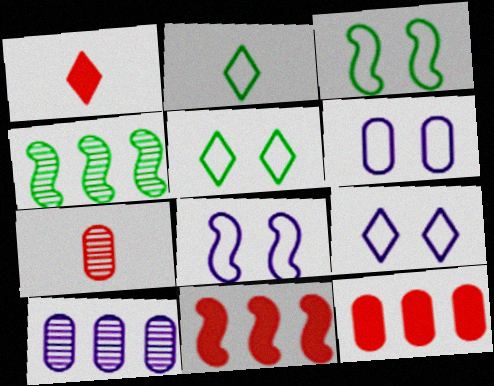[[1, 3, 10], 
[1, 4, 6], 
[6, 8, 9]]